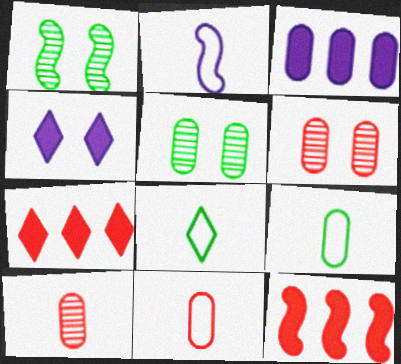[[1, 2, 12], 
[2, 5, 7], 
[2, 8, 11], 
[3, 5, 11], 
[3, 6, 9]]